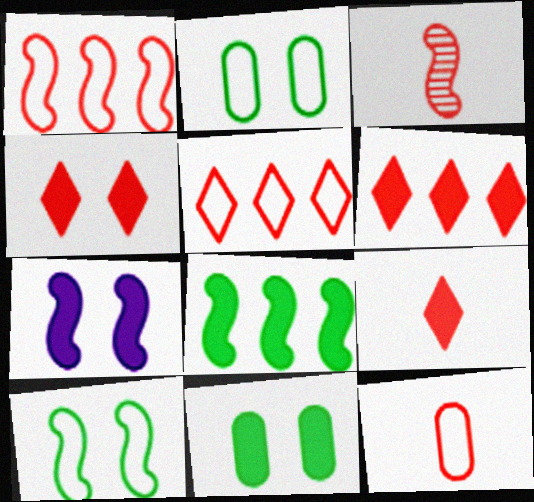[[3, 9, 12], 
[4, 6, 9], 
[4, 7, 11]]